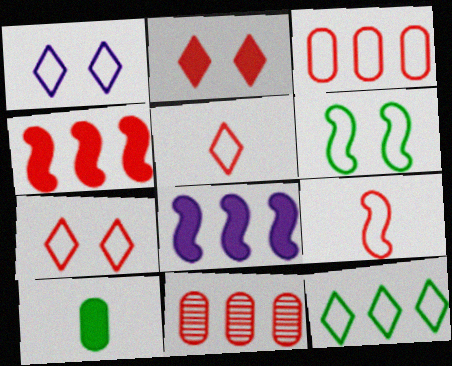[[1, 5, 12], 
[2, 8, 10], 
[2, 9, 11], 
[3, 7, 9], 
[8, 11, 12]]